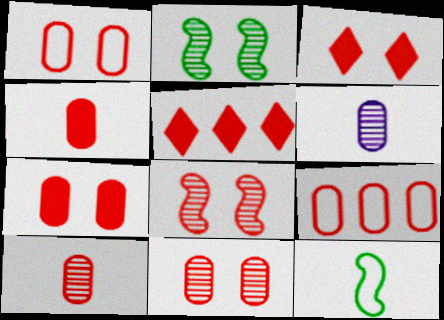[[1, 3, 8], 
[1, 7, 11], 
[4, 9, 11], 
[7, 9, 10]]